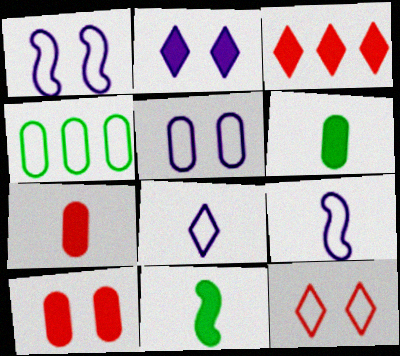[[4, 9, 12]]